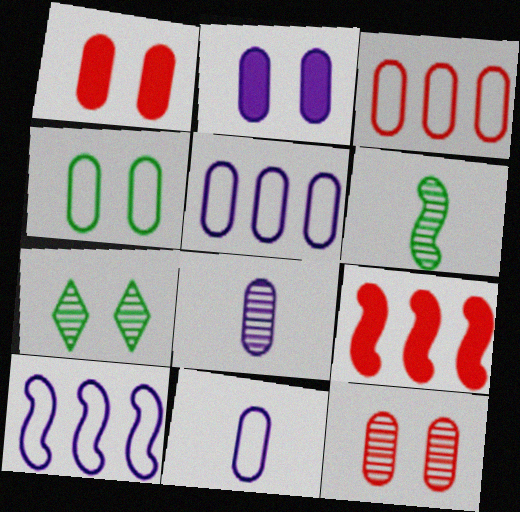[[2, 4, 12], 
[2, 5, 8], 
[3, 4, 11], 
[7, 9, 11]]